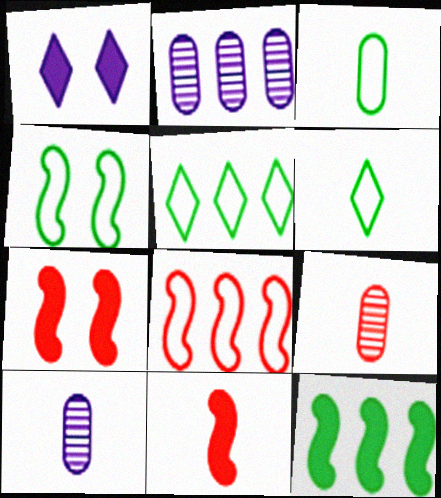[[2, 6, 7], 
[3, 4, 5], 
[5, 7, 10], 
[6, 10, 11]]